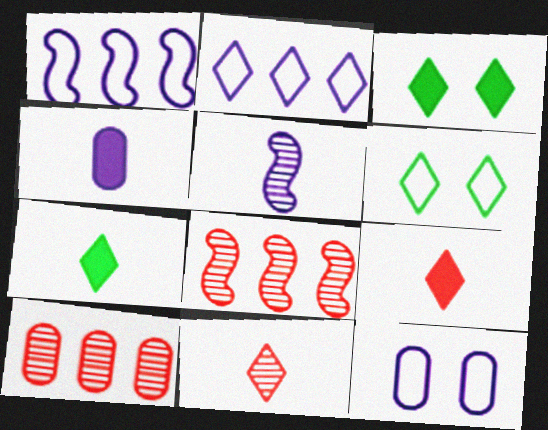[[2, 3, 11], 
[4, 6, 8], 
[7, 8, 12]]